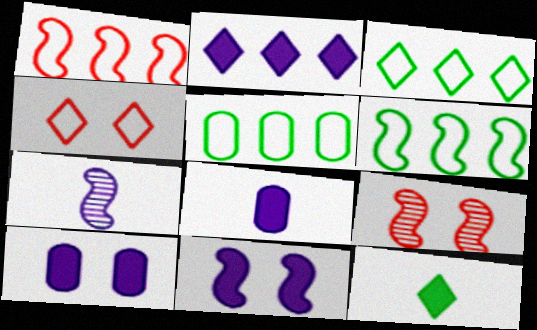[[2, 8, 11], 
[3, 5, 6], 
[3, 8, 9]]